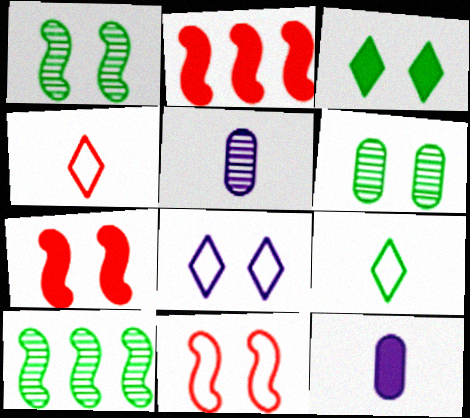[[2, 3, 12], 
[6, 7, 8]]